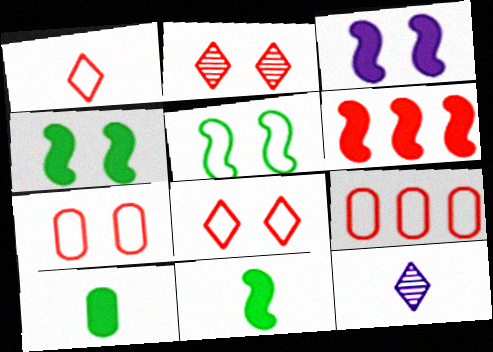[[3, 6, 11], 
[4, 9, 12]]